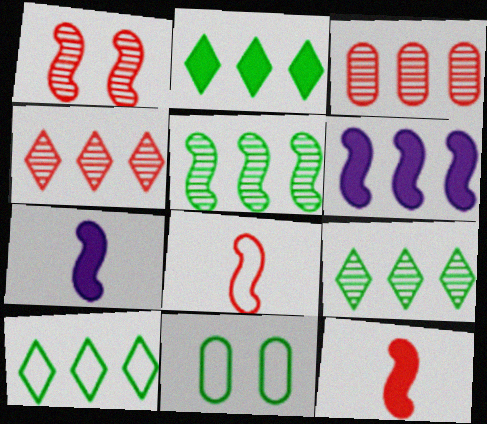[[2, 9, 10], 
[3, 6, 10], 
[4, 7, 11]]